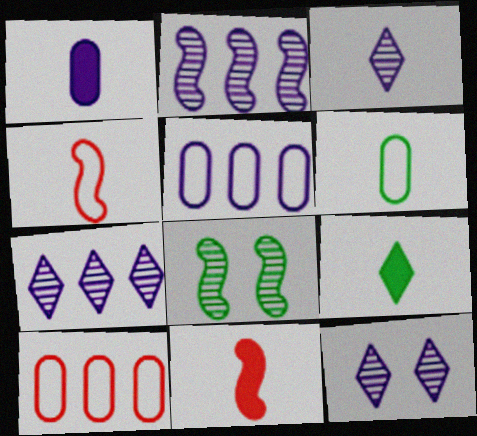[[1, 9, 11], 
[3, 6, 11], 
[3, 7, 12]]